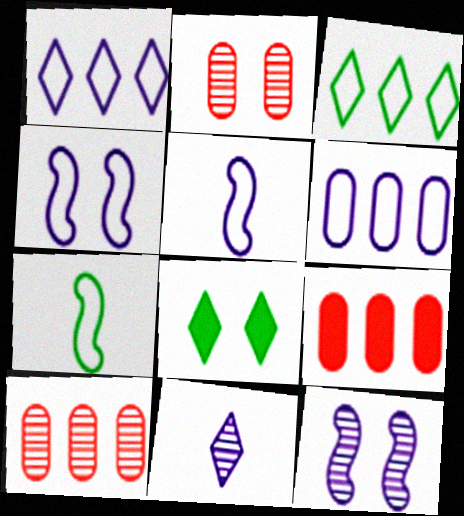[[2, 4, 8], 
[5, 8, 10]]